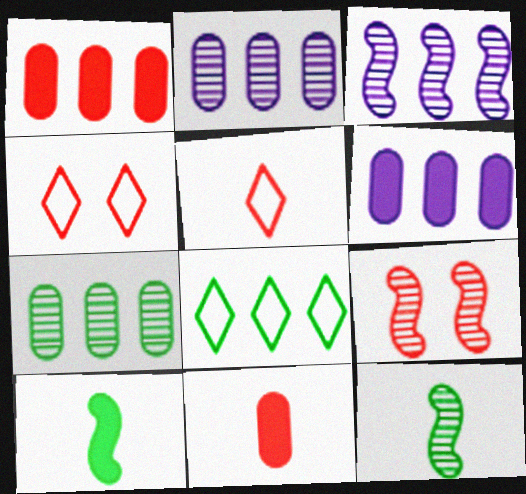[[1, 3, 8], 
[1, 5, 9], 
[2, 4, 10], 
[3, 9, 12], 
[4, 6, 12]]